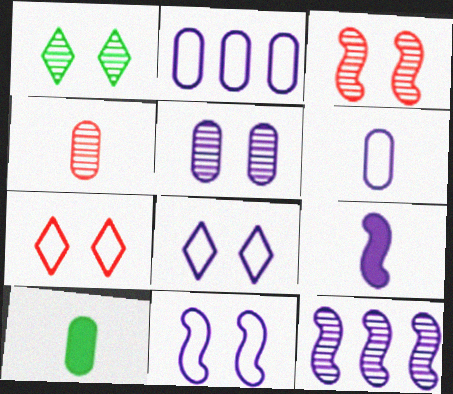[[1, 3, 5], 
[1, 4, 12], 
[4, 6, 10], 
[7, 10, 12], 
[9, 11, 12]]